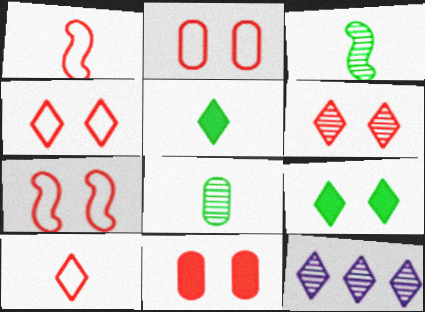[[2, 4, 7], 
[4, 5, 12], 
[6, 7, 11], 
[9, 10, 12]]